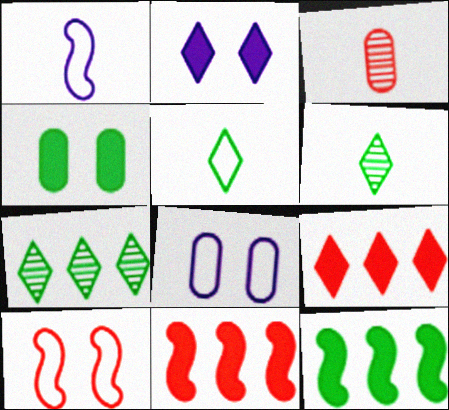[[3, 9, 10], 
[6, 8, 11]]